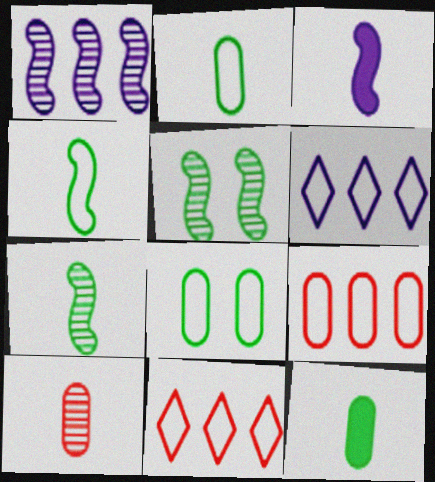[]